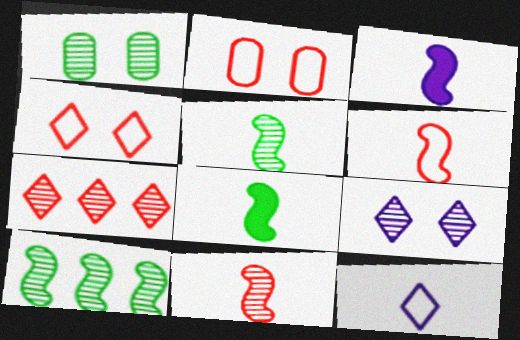[[3, 5, 6]]